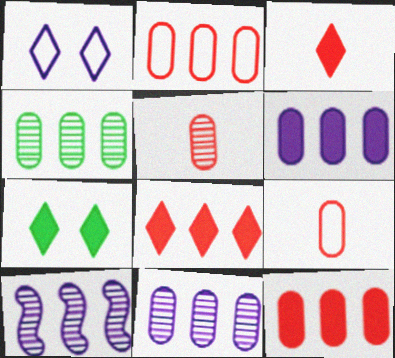[[2, 4, 6], 
[7, 9, 10]]